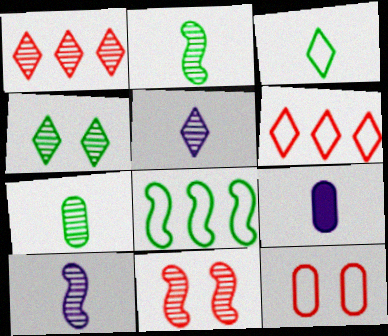[[1, 4, 5]]